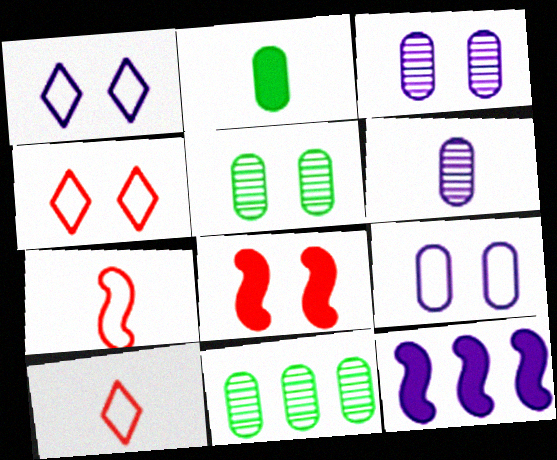[[1, 5, 8], 
[1, 6, 12], 
[5, 10, 12]]